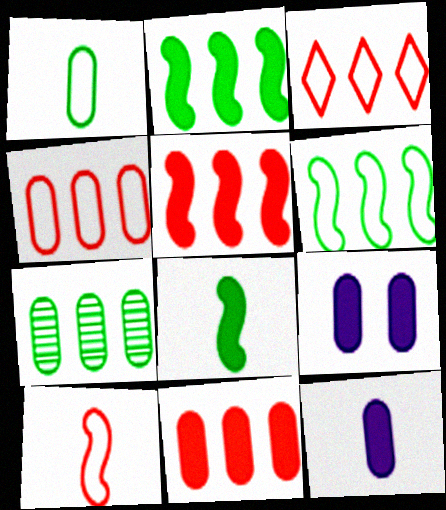[]